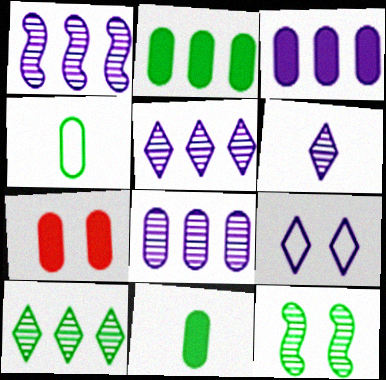[[1, 5, 8], 
[3, 7, 11], 
[4, 7, 8], 
[7, 9, 12]]